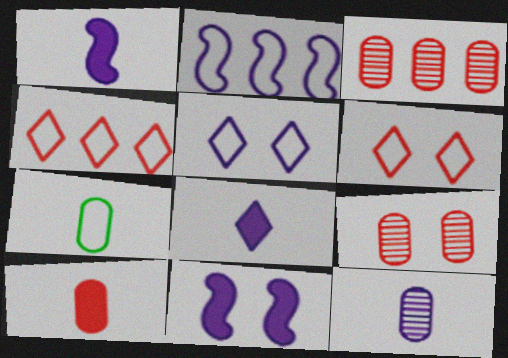[[2, 6, 7], 
[7, 10, 12]]